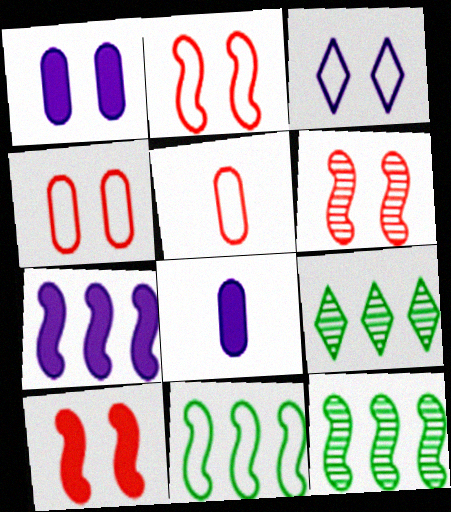[[2, 6, 10], 
[2, 8, 9], 
[3, 5, 11]]